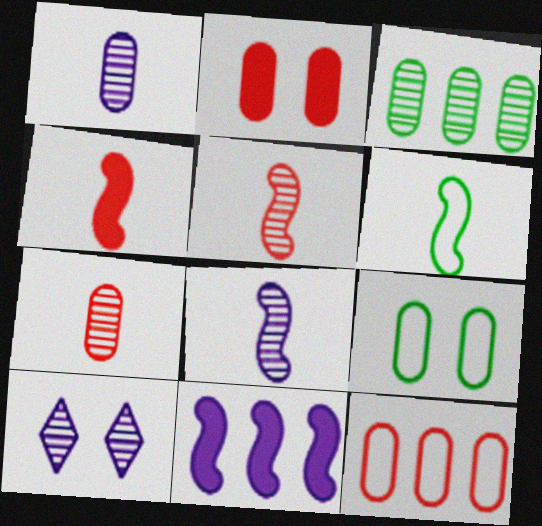[[2, 7, 12], 
[3, 5, 10], 
[4, 6, 8]]